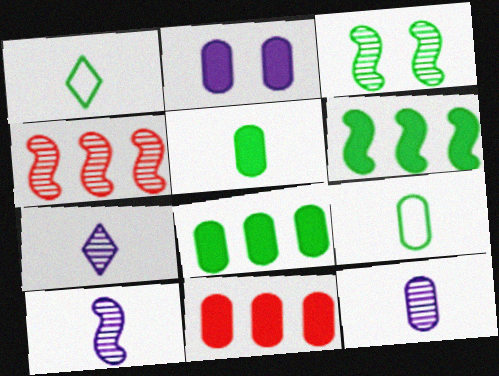[[1, 2, 4], 
[1, 3, 8], 
[2, 5, 11], 
[3, 4, 10], 
[7, 10, 12]]